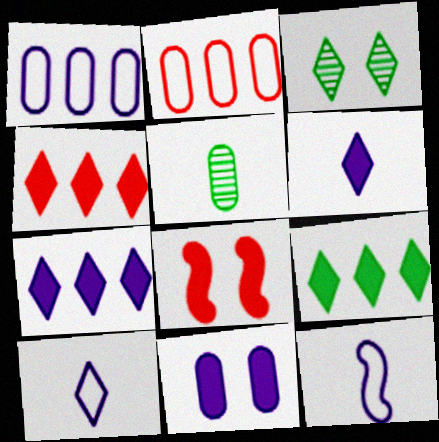[[2, 5, 11], 
[3, 4, 10], 
[4, 7, 9]]